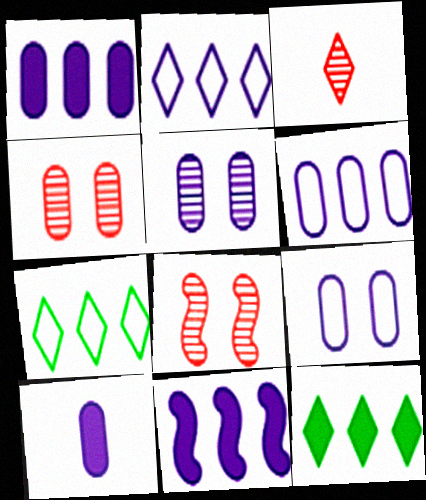[[5, 6, 10], 
[7, 8, 10]]